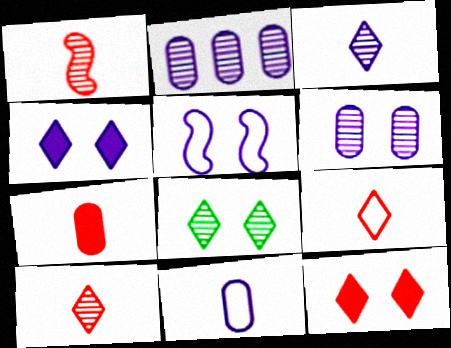[[1, 2, 8], 
[1, 7, 9], 
[4, 5, 6]]